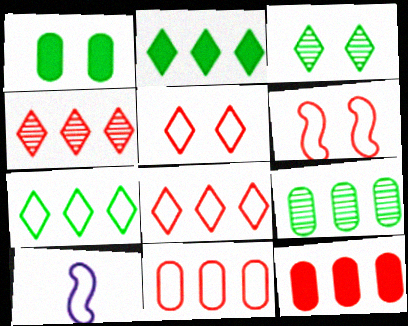[[1, 4, 10], 
[3, 10, 12]]